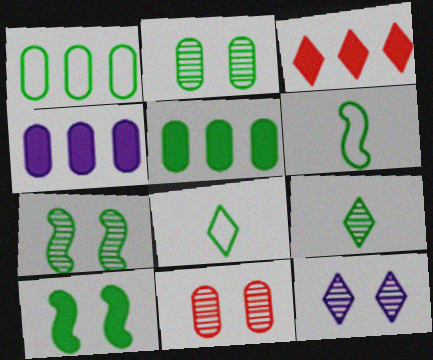[[1, 9, 10], 
[3, 8, 12], 
[5, 7, 8], 
[7, 11, 12]]